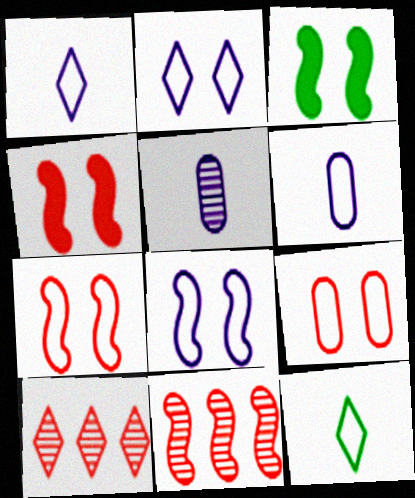[[3, 6, 10]]